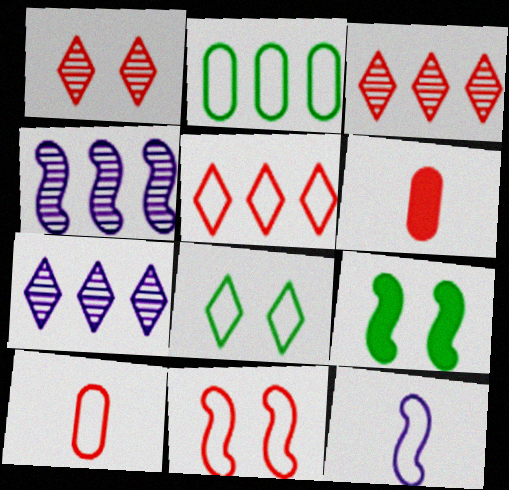[[3, 6, 11], 
[4, 6, 8], 
[5, 10, 11], 
[7, 9, 10]]